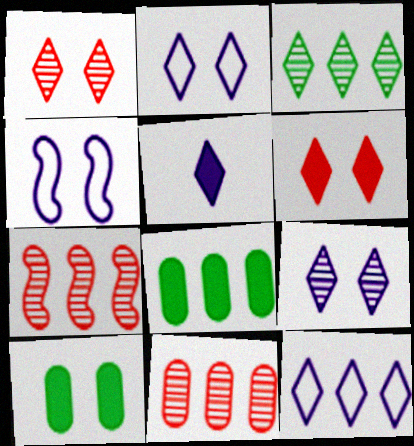[[1, 4, 10], 
[5, 9, 12], 
[7, 8, 12]]